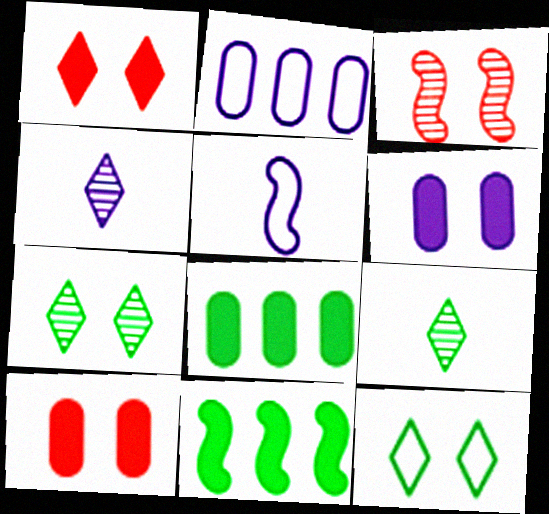[[3, 5, 11], 
[3, 6, 12]]